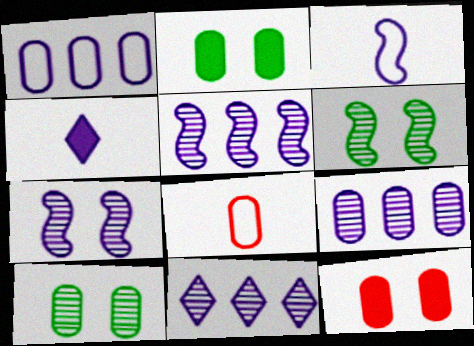[[1, 4, 7], 
[2, 8, 9], 
[5, 9, 11]]